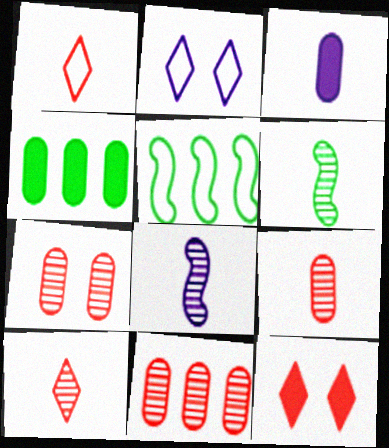[[1, 3, 6], 
[7, 9, 11]]